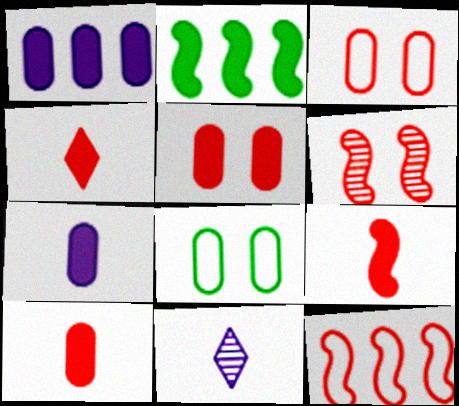[[2, 3, 11], 
[4, 9, 10], 
[6, 9, 12]]